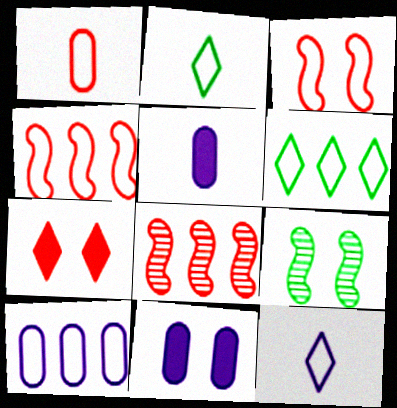[[1, 7, 8], 
[2, 3, 10], 
[2, 8, 11], 
[4, 6, 10]]